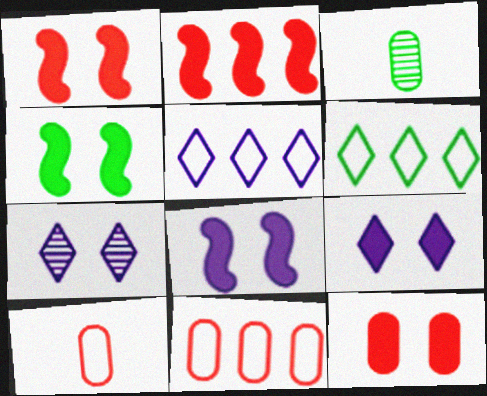[[1, 3, 5], 
[1, 4, 8], 
[3, 4, 6], 
[4, 9, 12]]